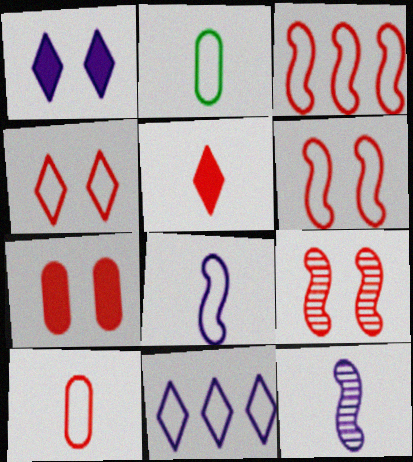[[2, 5, 12], 
[2, 6, 11], 
[3, 4, 10], 
[4, 7, 9]]